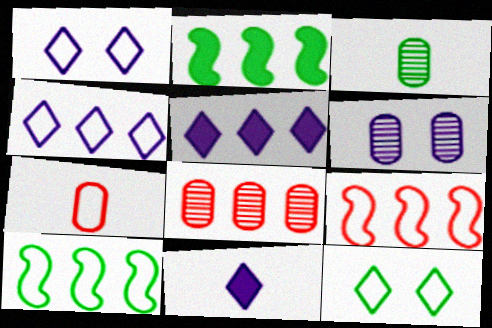[[1, 7, 10], 
[2, 3, 12], 
[2, 4, 8], 
[3, 6, 8], 
[5, 8, 10]]